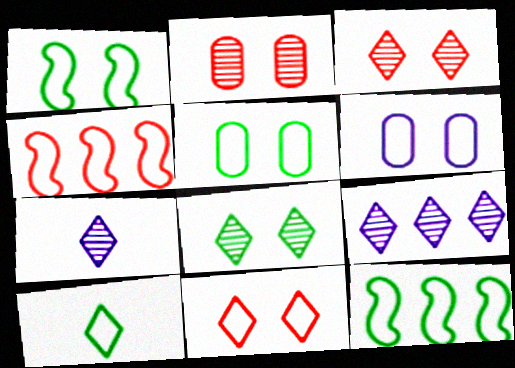[[1, 6, 11], 
[4, 6, 10], 
[5, 10, 12]]